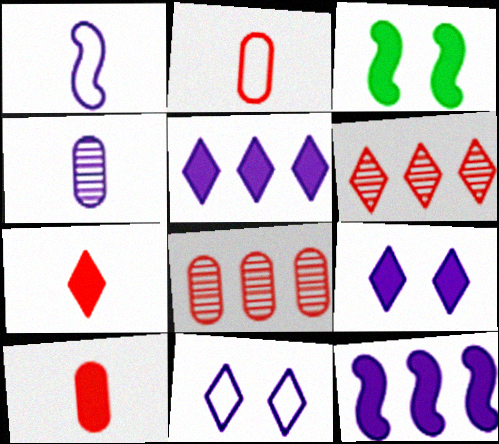[[3, 5, 10], 
[4, 11, 12]]